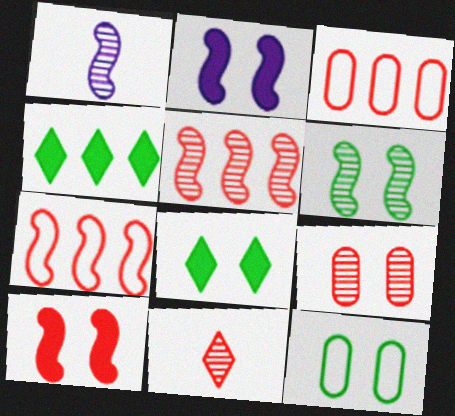[[1, 3, 8], 
[1, 5, 6], 
[3, 10, 11], 
[5, 9, 11], 
[6, 8, 12]]